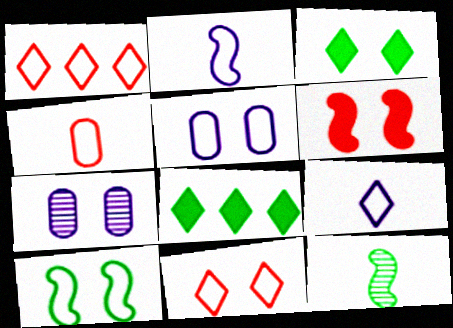[[5, 10, 11]]